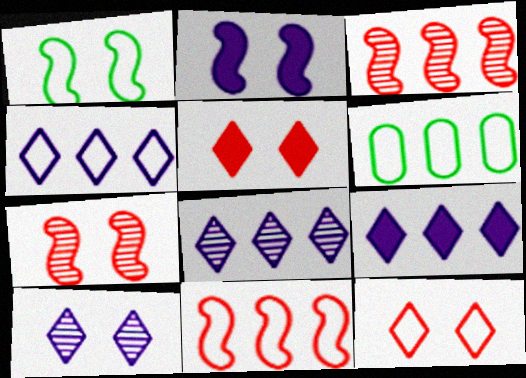[[1, 2, 7], 
[3, 6, 9], 
[4, 6, 11], 
[4, 8, 9]]